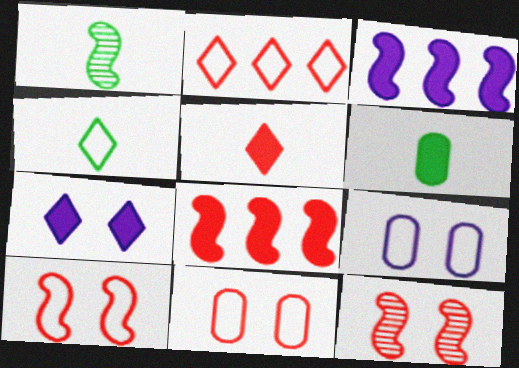[[1, 3, 10], 
[1, 4, 6], 
[6, 7, 8]]